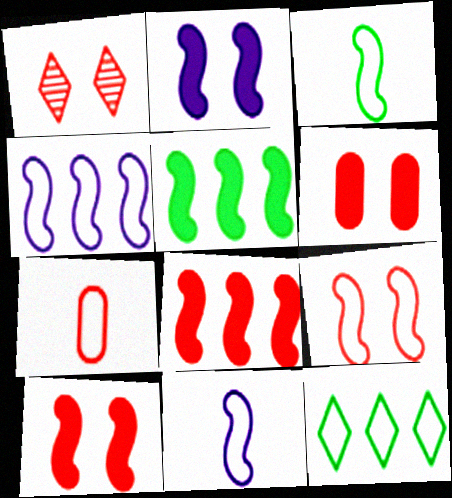[[1, 6, 9], 
[1, 7, 8], 
[3, 4, 9]]